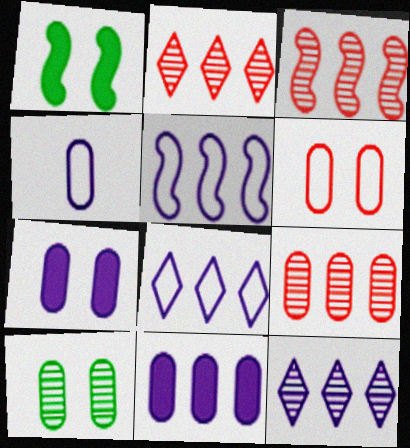[[1, 2, 4], 
[2, 3, 9], 
[5, 11, 12], 
[6, 7, 10]]